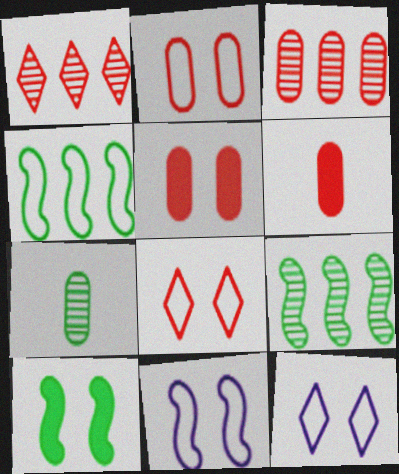[[2, 3, 6], 
[6, 9, 12]]